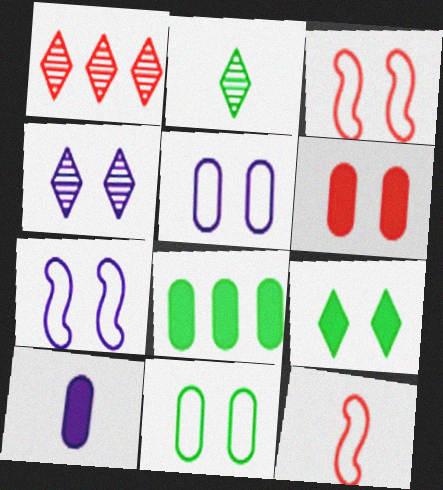[[1, 2, 4], 
[1, 6, 12], 
[2, 10, 12], 
[4, 8, 12], 
[6, 8, 10]]